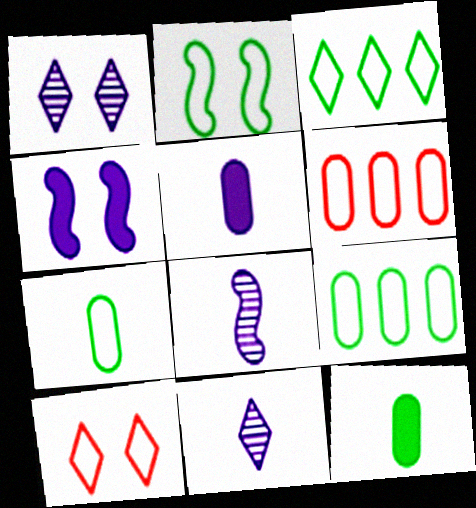[[2, 3, 7]]